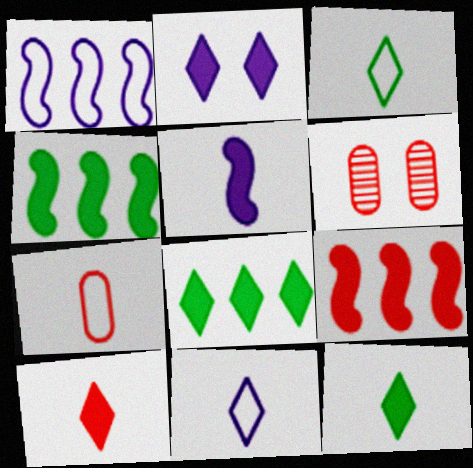[[1, 6, 12], 
[2, 8, 10], 
[4, 6, 11]]